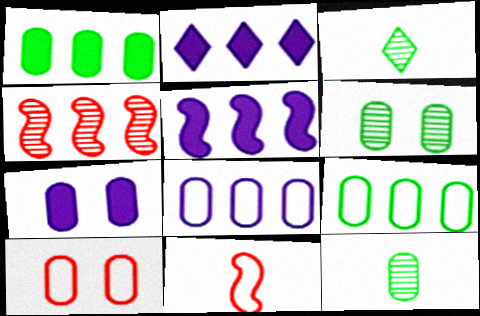[[2, 4, 9], 
[2, 6, 11], 
[3, 5, 10], 
[6, 7, 10]]